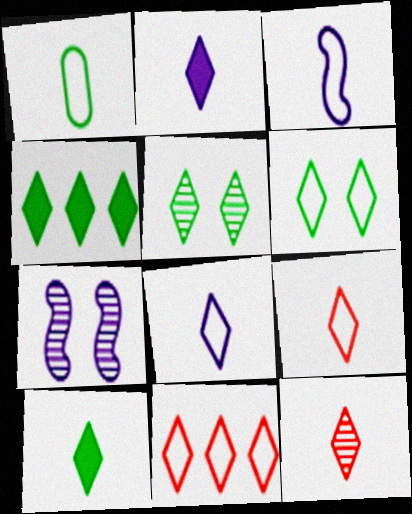[[1, 3, 9], 
[2, 5, 11], 
[6, 8, 11], 
[8, 10, 12]]